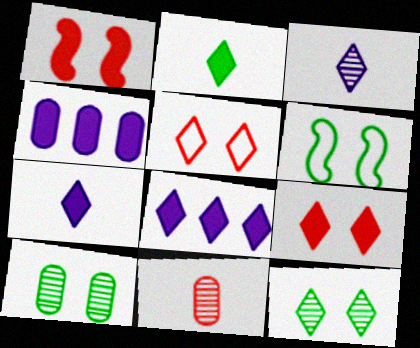[[1, 2, 4], 
[2, 8, 9], 
[6, 8, 11]]